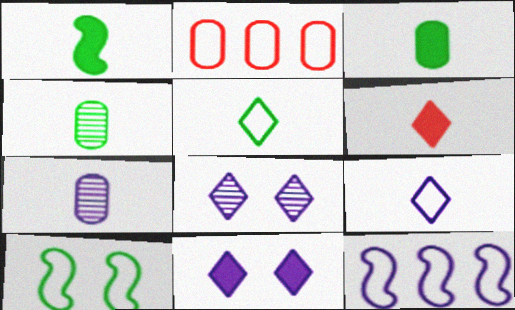[[1, 2, 8], 
[1, 4, 5], 
[2, 9, 10], 
[7, 11, 12]]